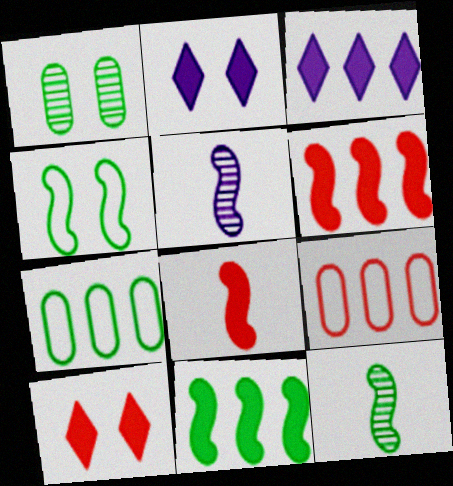[[2, 9, 12], 
[4, 5, 6], 
[4, 11, 12], 
[5, 7, 10]]